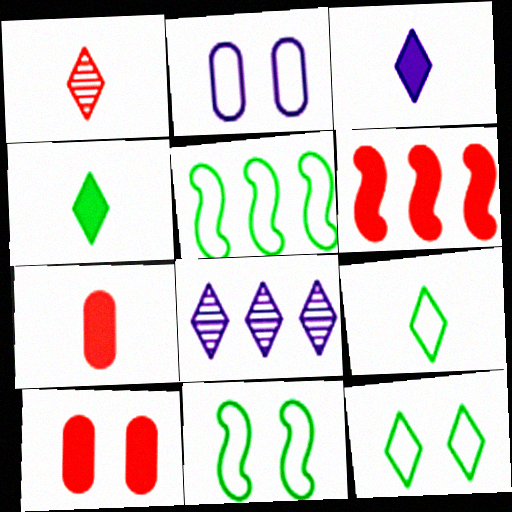[[1, 3, 9], 
[7, 8, 11]]